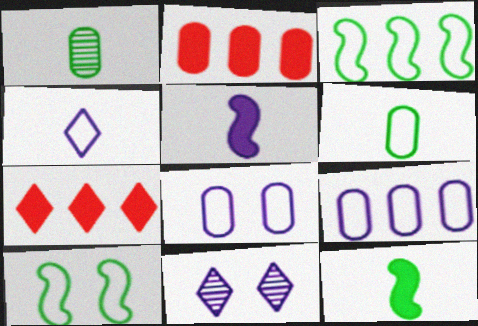[[1, 2, 8], 
[5, 9, 11]]